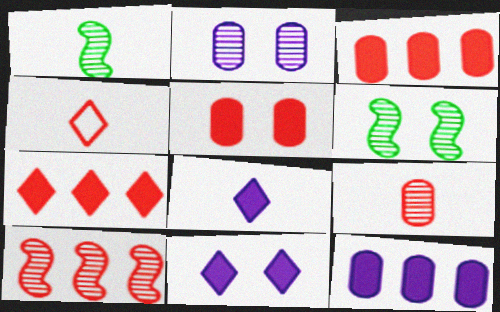[[4, 5, 10], 
[4, 6, 12]]